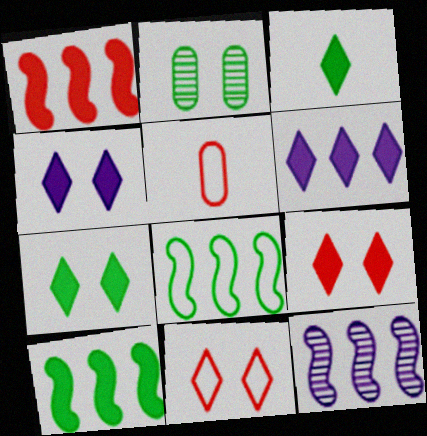[[1, 8, 12], 
[2, 3, 8], 
[3, 6, 9], 
[4, 7, 9], 
[5, 7, 12]]